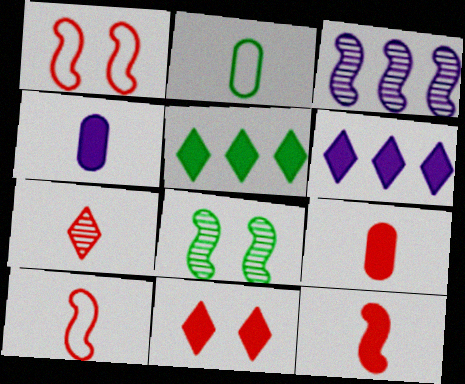[[2, 3, 11], 
[2, 5, 8], 
[7, 9, 10]]